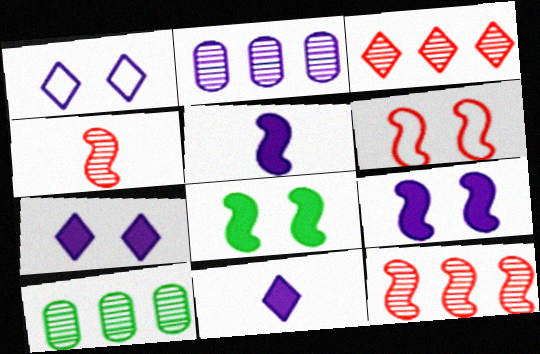[[1, 2, 5], 
[6, 10, 11]]